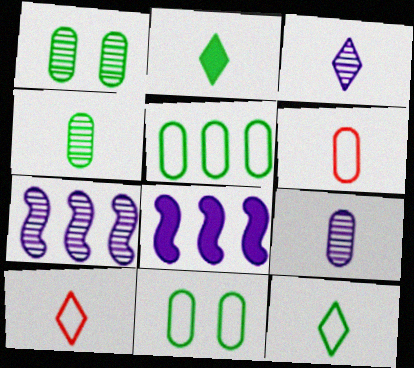[[1, 8, 10], 
[2, 3, 10]]